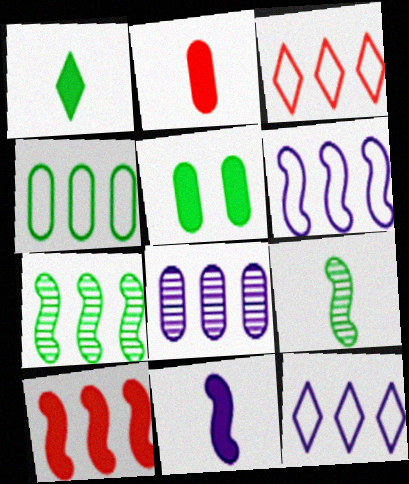[[1, 2, 11], 
[3, 4, 6], 
[6, 7, 10]]